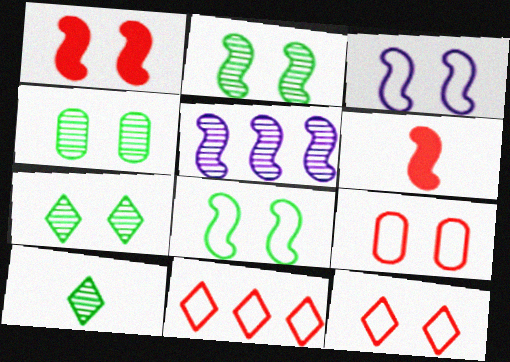[[1, 2, 3], 
[2, 4, 7], 
[5, 6, 8]]